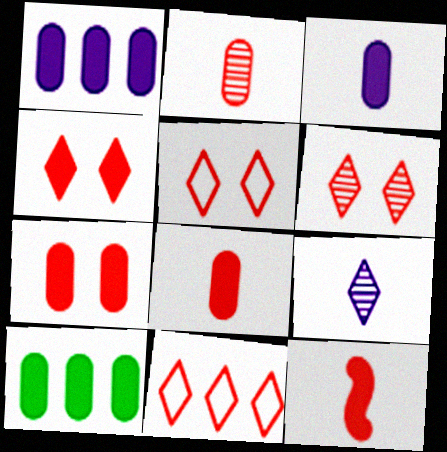[[3, 7, 10], 
[4, 5, 6]]